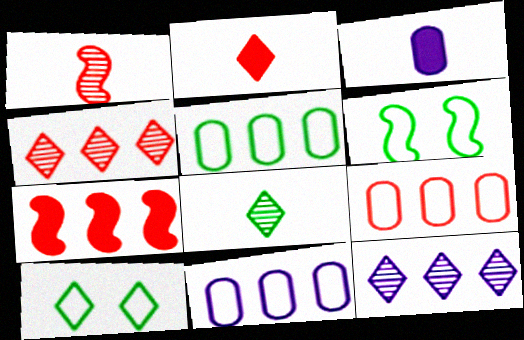[[2, 10, 12], 
[3, 4, 6], 
[4, 7, 9], 
[5, 7, 12], 
[5, 9, 11]]